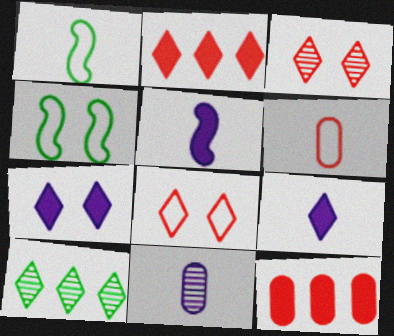[[2, 4, 11], 
[8, 9, 10]]